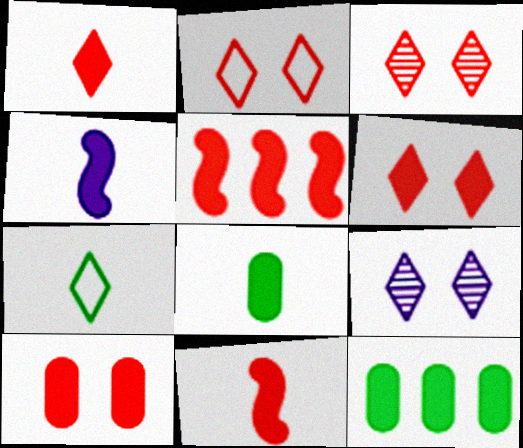[[1, 4, 8], 
[1, 5, 10], 
[2, 3, 6], 
[4, 6, 12]]